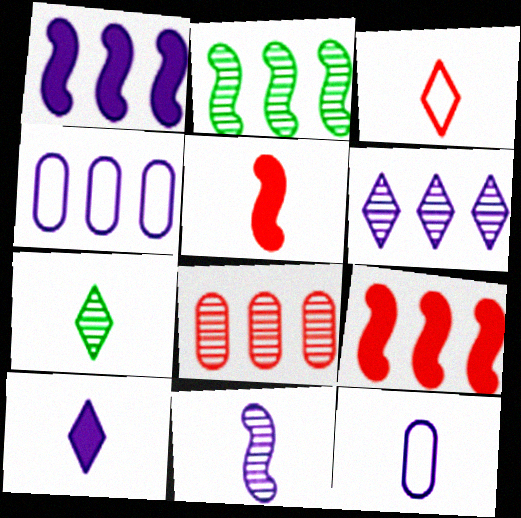[[1, 4, 6], 
[2, 6, 8], 
[3, 7, 10], 
[5, 7, 12], 
[10, 11, 12]]